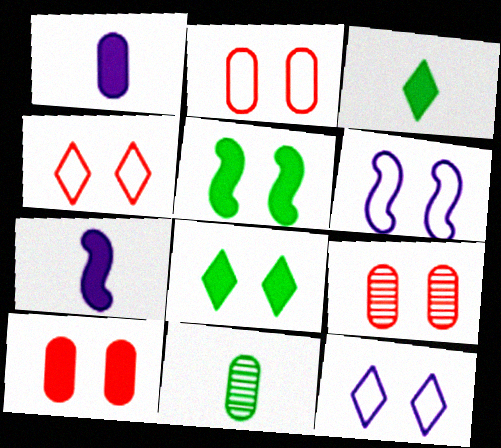[[2, 9, 10], 
[5, 9, 12], 
[6, 8, 9]]